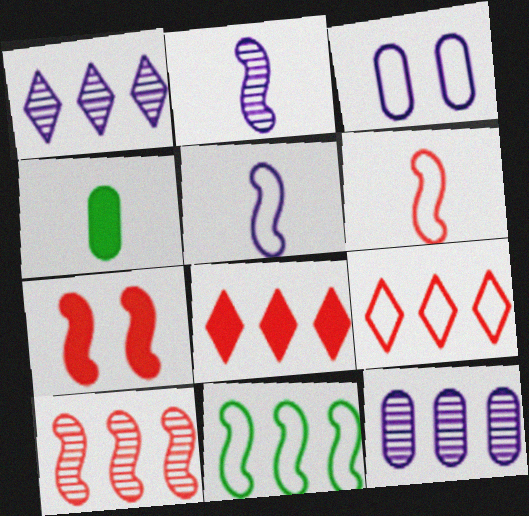[[2, 7, 11], 
[6, 7, 10], 
[8, 11, 12]]